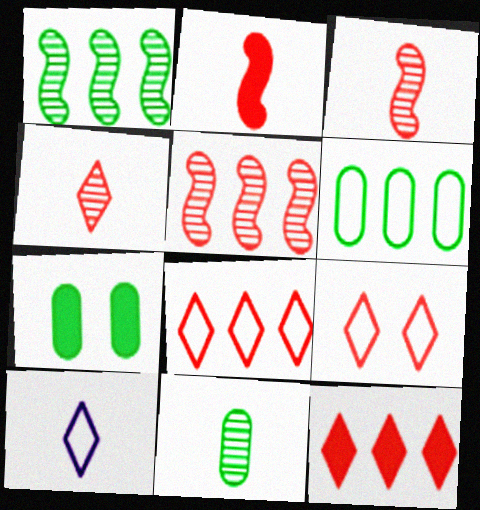[[2, 10, 11], 
[4, 9, 12], 
[5, 7, 10], 
[6, 7, 11]]